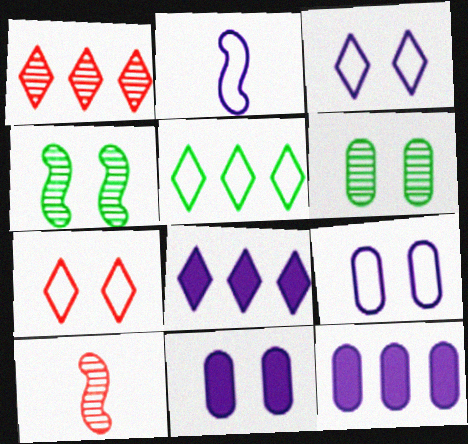[[1, 5, 8], 
[4, 7, 11], 
[5, 10, 11]]